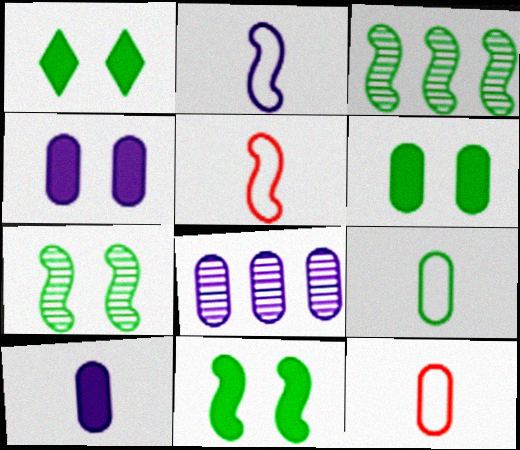[[1, 3, 9], 
[1, 5, 8], 
[1, 6, 11], 
[6, 8, 12]]